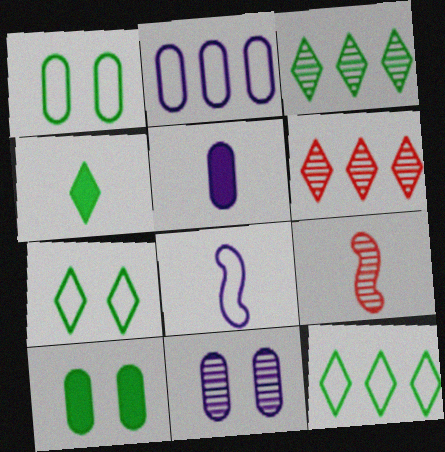[[2, 5, 11], 
[3, 4, 7], 
[3, 9, 11], 
[6, 8, 10]]